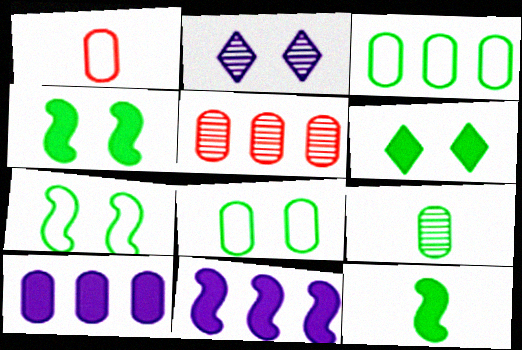[[3, 5, 10]]